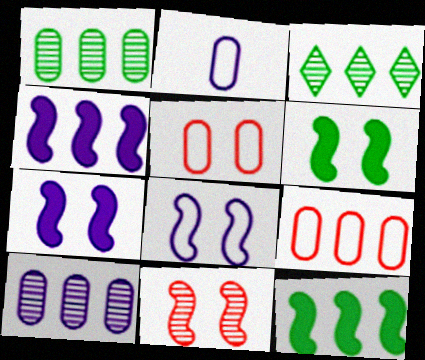[[3, 4, 9], 
[6, 8, 11]]